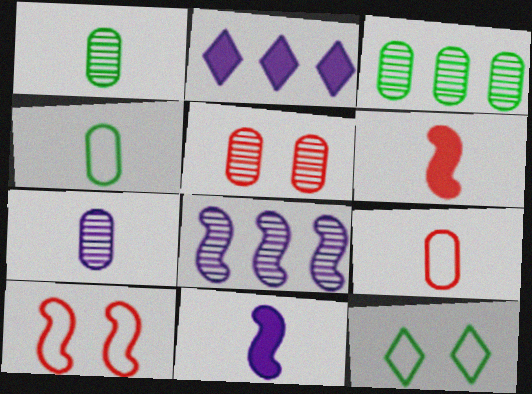[[1, 2, 10], 
[3, 5, 7]]